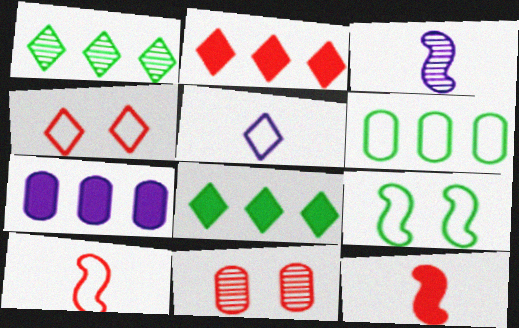[[1, 3, 11], 
[2, 10, 11]]